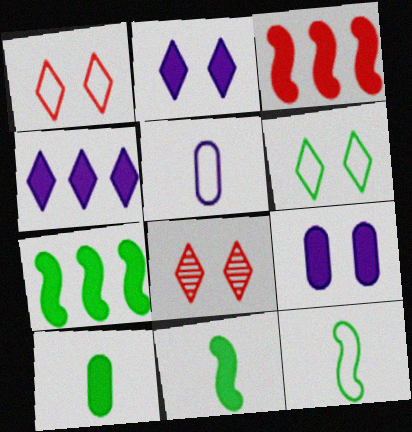[[2, 3, 10], 
[2, 6, 8], 
[5, 7, 8]]